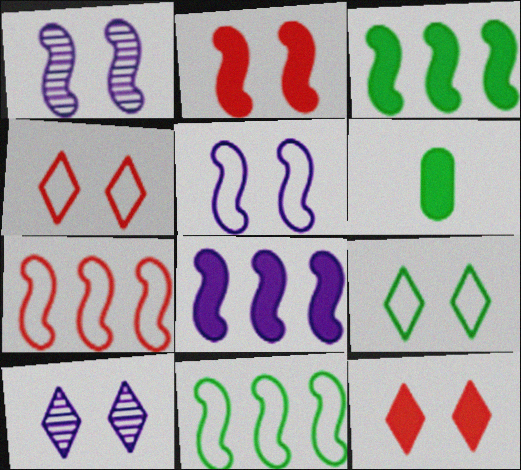[[6, 7, 10], 
[6, 8, 12], 
[9, 10, 12]]